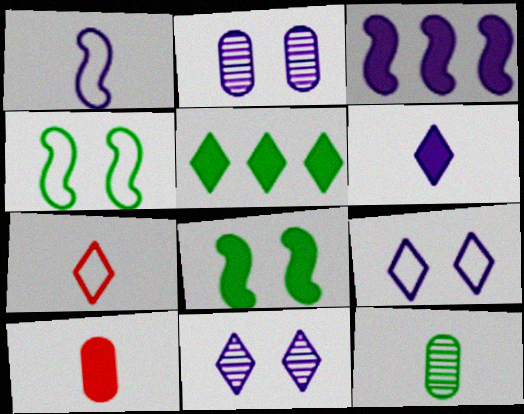[[4, 5, 12], 
[5, 7, 11]]